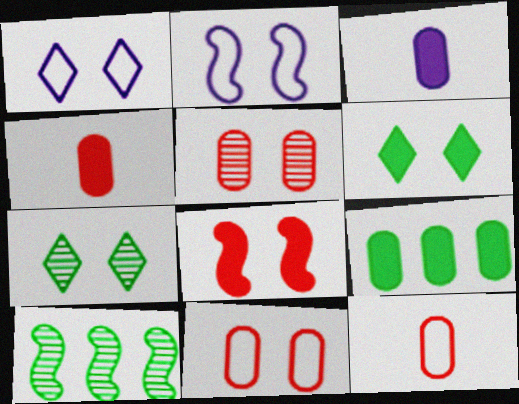[[1, 4, 10], 
[2, 5, 6]]